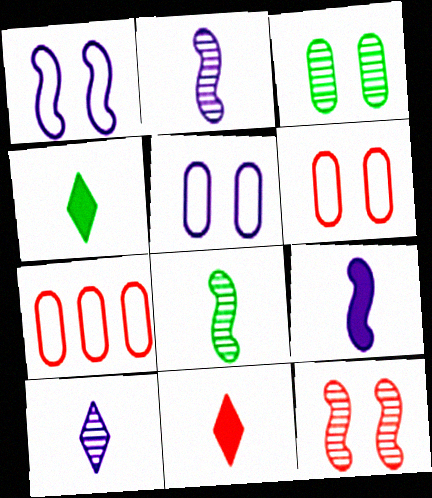[[7, 11, 12]]